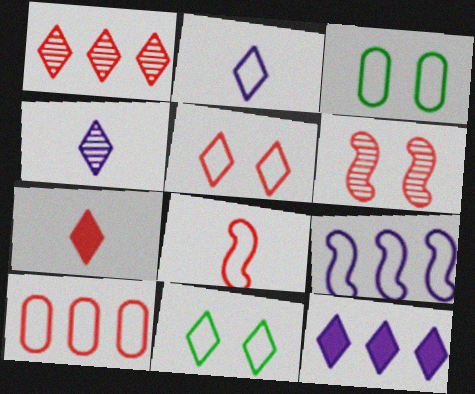[[1, 5, 7], 
[5, 8, 10], 
[6, 7, 10]]